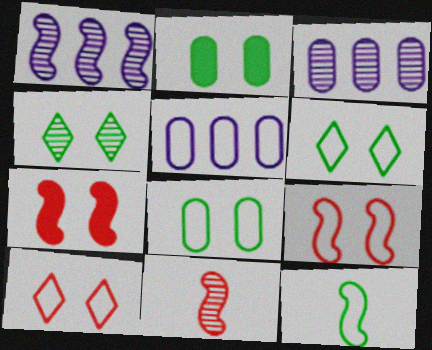[[1, 7, 12], 
[3, 4, 11], 
[5, 10, 12]]